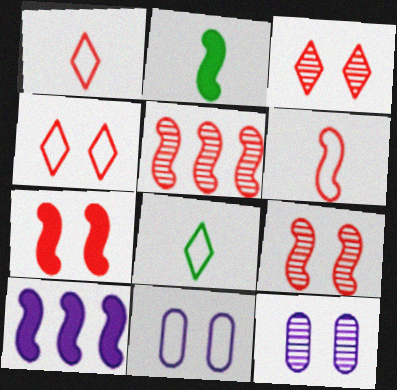[[2, 7, 10], 
[5, 6, 7]]